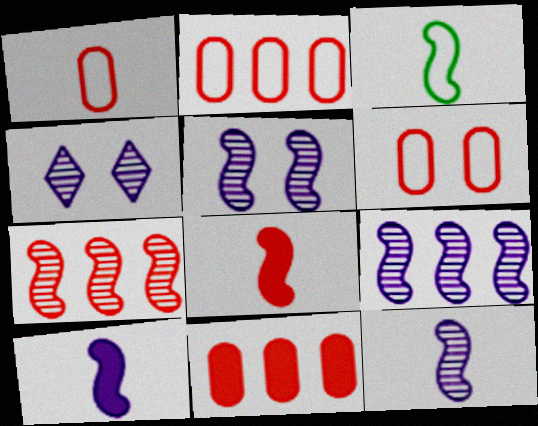[[1, 2, 6], 
[3, 4, 11], 
[3, 8, 12], 
[5, 9, 12]]